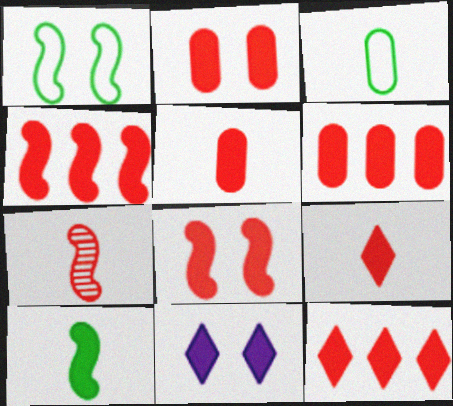[[2, 4, 9], 
[2, 5, 6], 
[4, 6, 12], 
[5, 8, 12], 
[6, 8, 9], 
[6, 10, 11]]